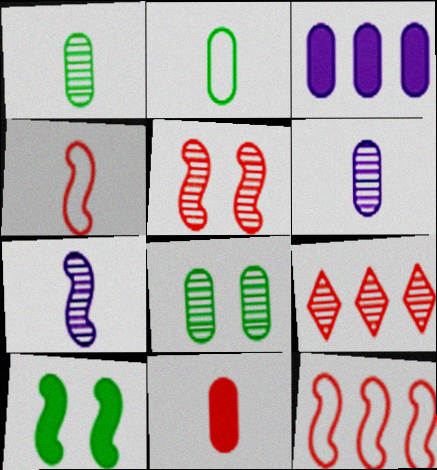[[2, 6, 11], 
[7, 8, 9], 
[7, 10, 12]]